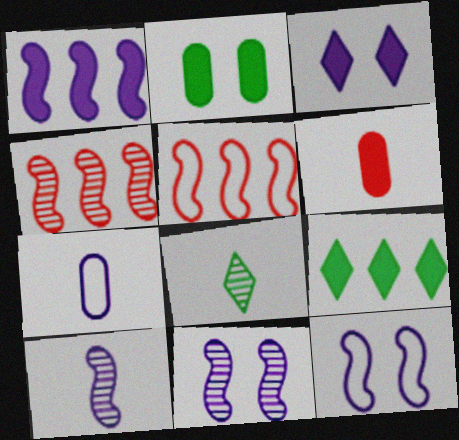[[1, 10, 12]]